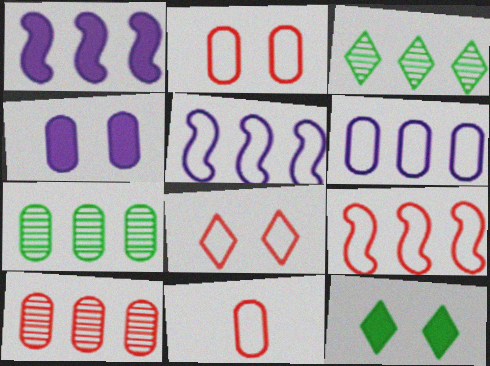[[4, 7, 11], 
[8, 9, 11]]